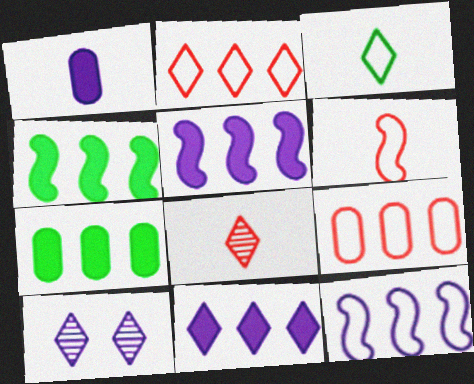[[1, 10, 12], 
[6, 7, 10]]